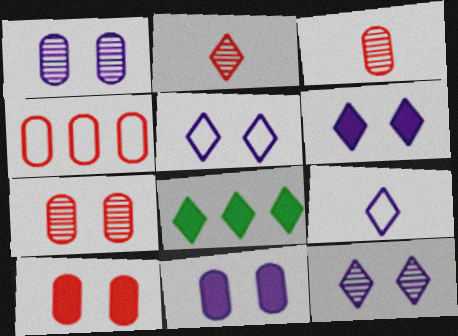[[2, 5, 8], 
[3, 4, 10], 
[5, 6, 12]]